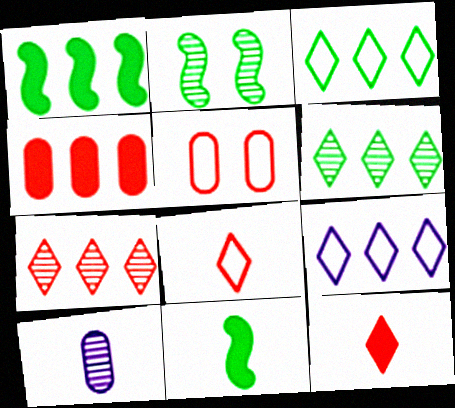[[2, 7, 10], 
[8, 10, 11]]